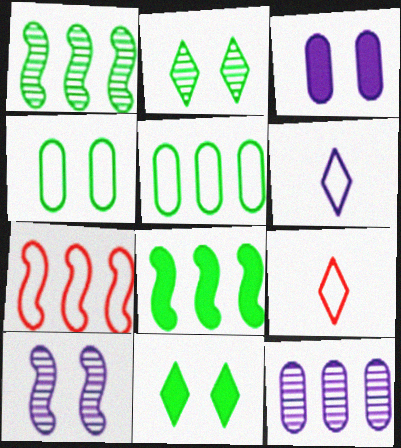[[1, 3, 9], 
[4, 6, 7]]